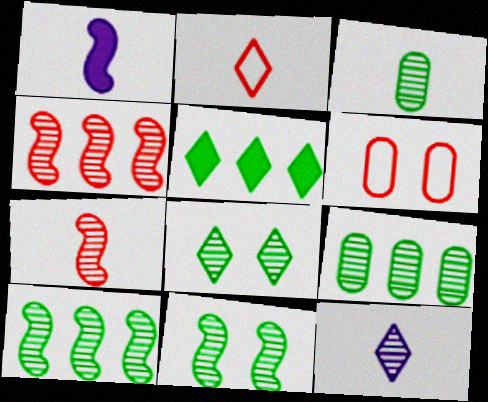[[1, 2, 3], 
[3, 7, 12], 
[3, 8, 10]]